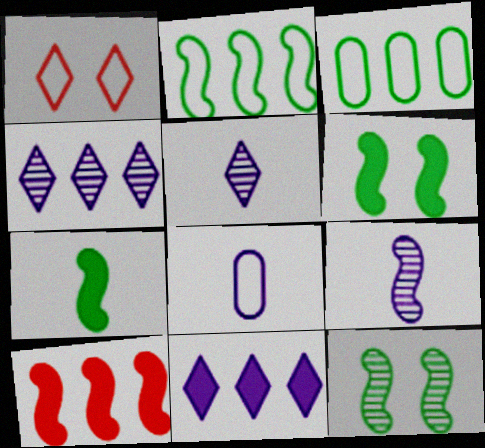[[1, 2, 8], 
[2, 7, 12], 
[3, 4, 10]]